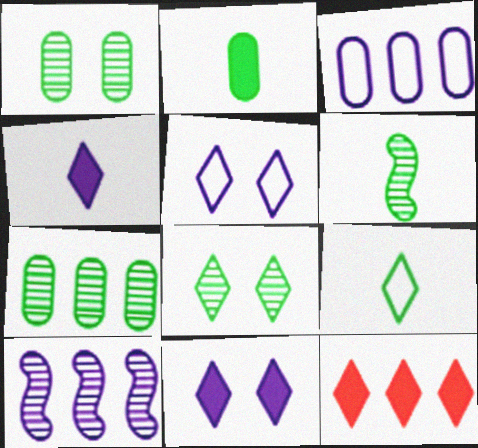[[2, 6, 9], 
[6, 7, 8]]